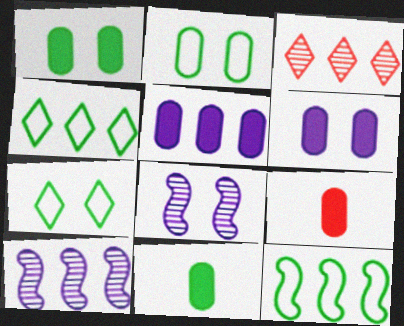[[1, 5, 9], 
[3, 5, 12], 
[4, 8, 9], 
[7, 9, 10]]